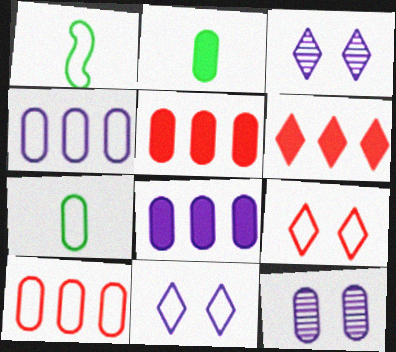[[1, 3, 5], 
[1, 4, 9], 
[1, 6, 12], 
[1, 10, 11], 
[2, 10, 12], 
[5, 7, 12]]